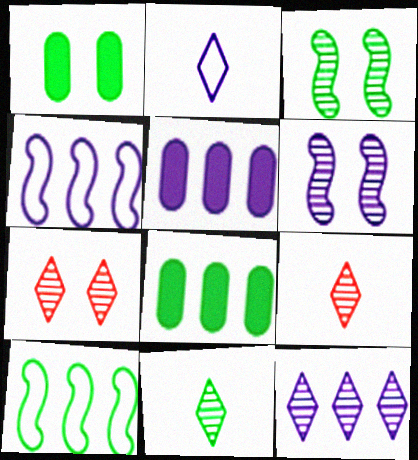[[1, 4, 9], 
[1, 10, 11], 
[2, 5, 6], 
[4, 5, 12], 
[7, 11, 12]]